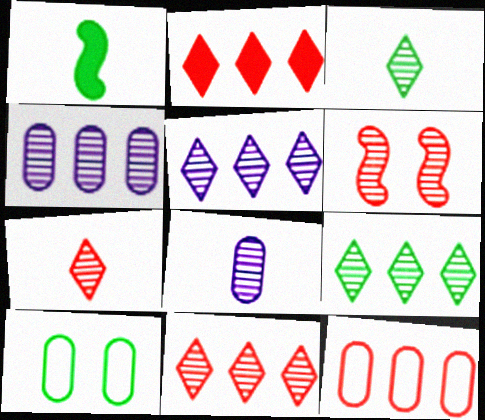[[1, 9, 10], 
[3, 4, 6], 
[5, 9, 11], 
[6, 8, 9]]